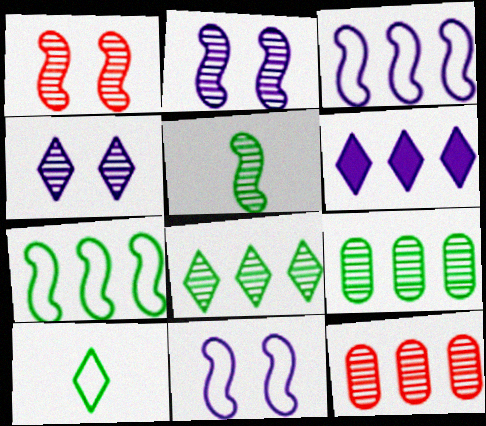[[4, 5, 12], 
[6, 7, 12]]